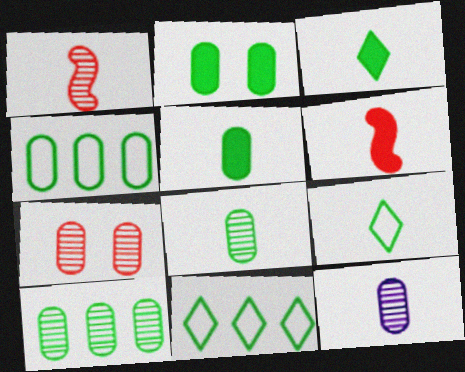[[2, 4, 8], 
[6, 9, 12], 
[7, 10, 12]]